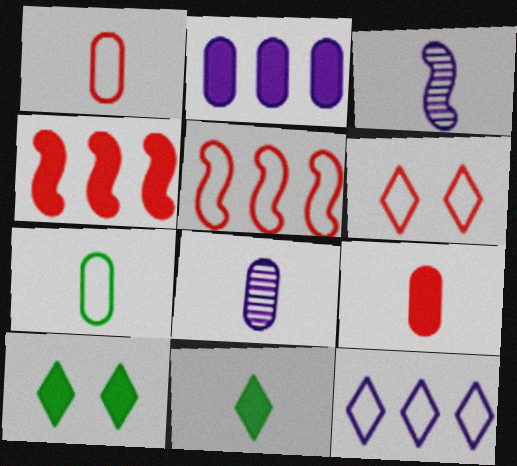[[1, 3, 11], 
[1, 5, 6], 
[5, 8, 10], 
[7, 8, 9]]